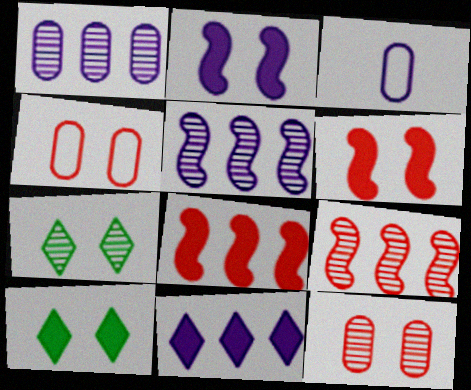[[2, 4, 7], 
[3, 7, 8], 
[3, 9, 10]]